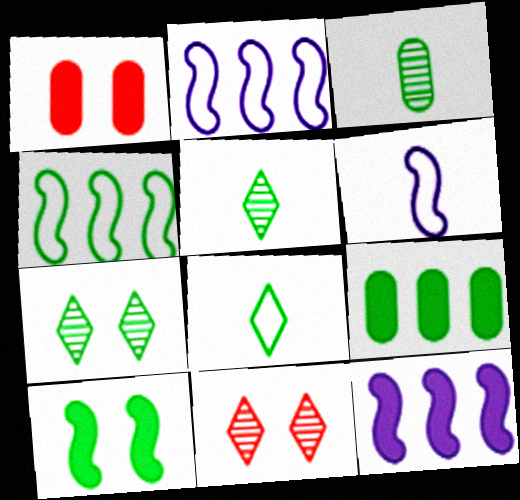[[1, 2, 5], 
[6, 9, 11]]